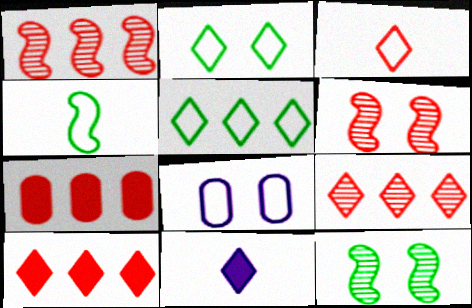[[2, 9, 11], 
[3, 6, 7]]